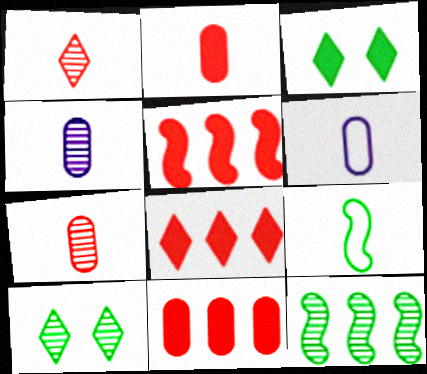[[5, 6, 10], 
[5, 8, 11]]